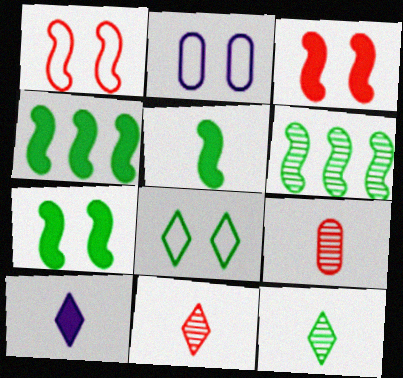[[1, 2, 8], 
[2, 4, 11], 
[4, 5, 7]]